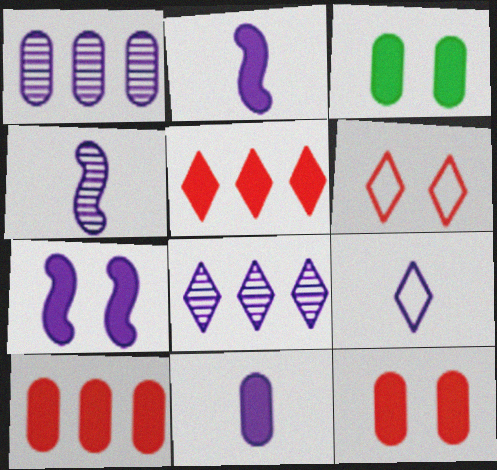[[1, 7, 9], 
[2, 3, 5], 
[3, 10, 11], 
[4, 9, 11]]